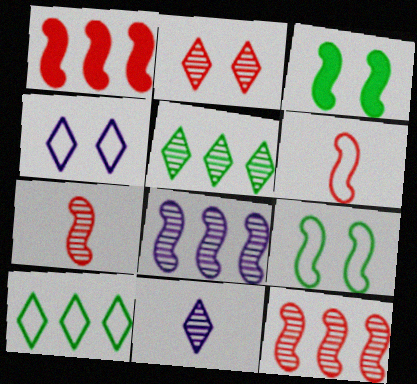[[2, 5, 11], 
[3, 6, 8]]